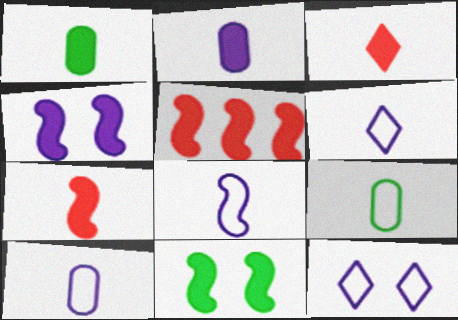[[6, 8, 10]]